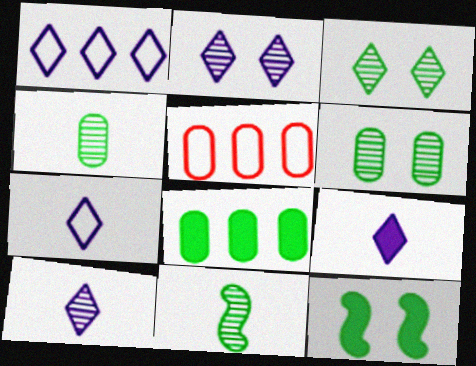[[1, 2, 9], 
[5, 10, 12], 
[7, 9, 10]]